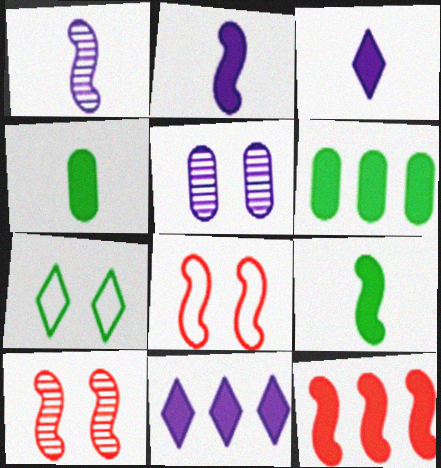[[6, 11, 12]]